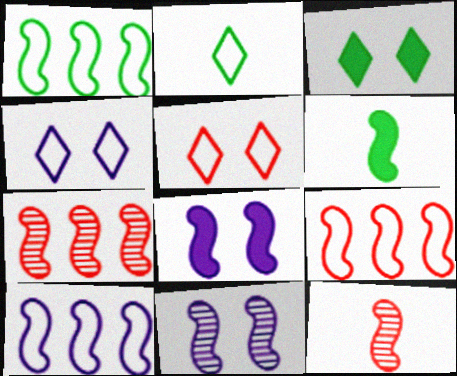[[1, 8, 12], 
[1, 9, 10], 
[6, 9, 11]]